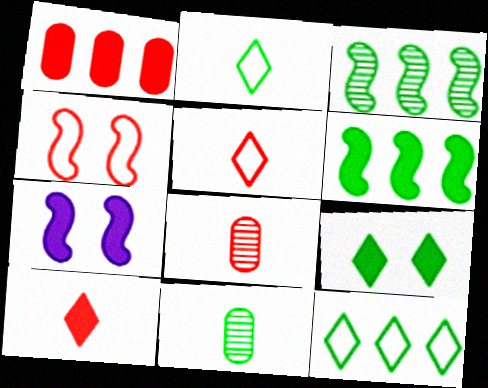[[7, 8, 12]]